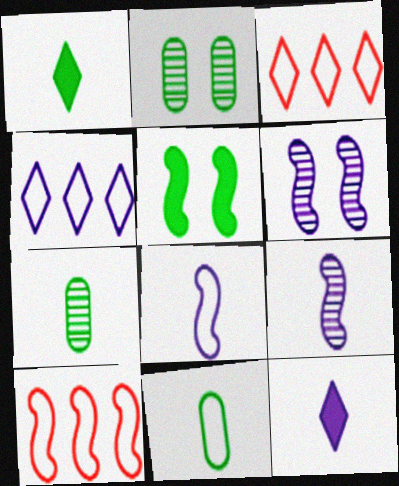[[2, 10, 12], 
[5, 9, 10]]